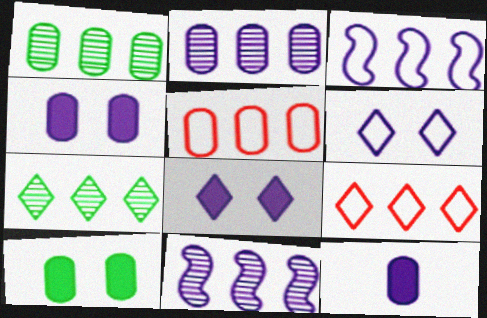[[6, 11, 12]]